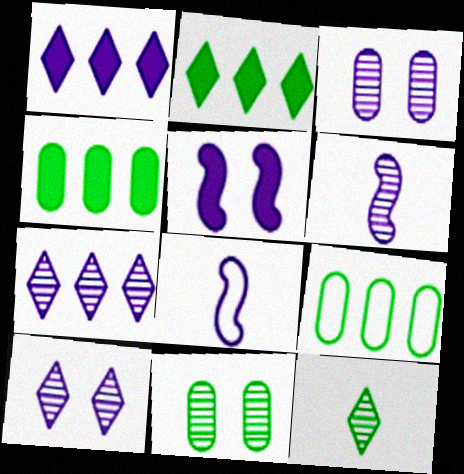[[1, 3, 8], 
[3, 6, 7]]